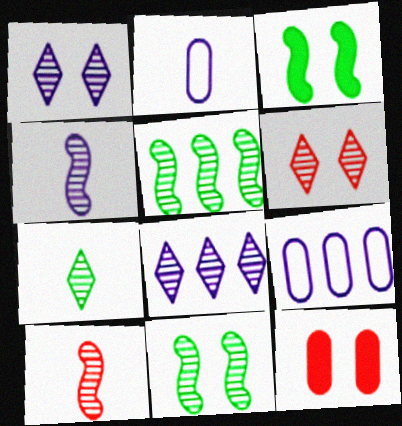[[6, 7, 8]]